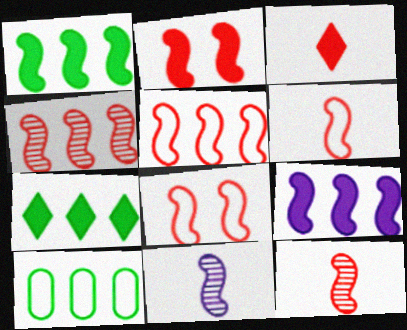[[1, 8, 11], 
[2, 4, 6], 
[2, 5, 12], 
[5, 6, 8]]